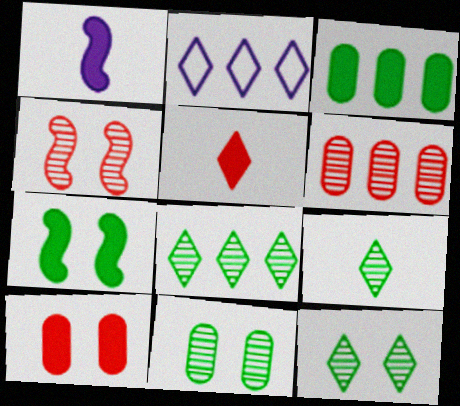[[2, 5, 12], 
[8, 9, 12]]